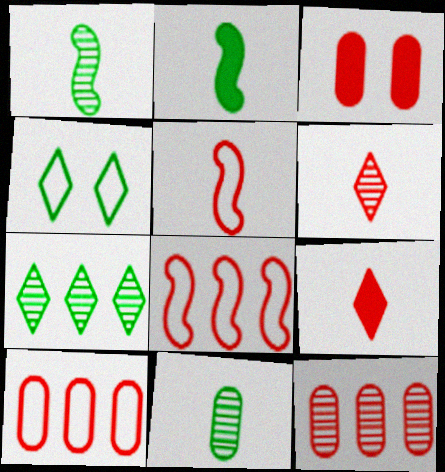[[3, 6, 8]]